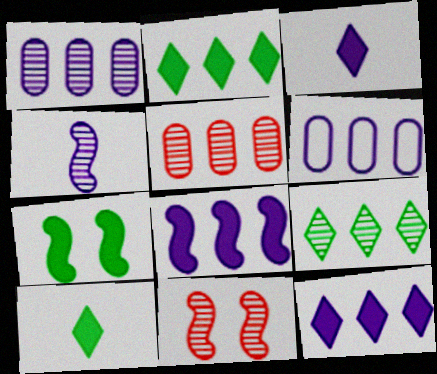[[6, 10, 11]]